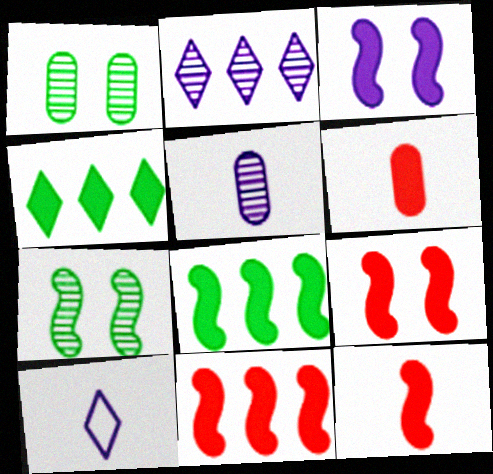[[1, 10, 11], 
[3, 4, 6], 
[3, 8, 12], 
[9, 11, 12]]